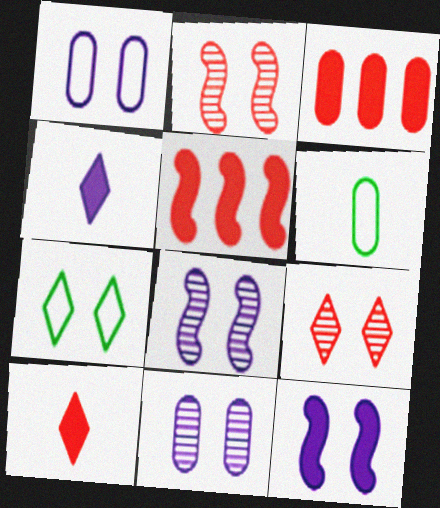[[3, 6, 11]]